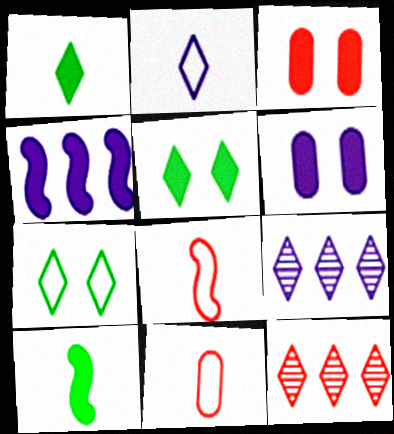[[1, 3, 4], 
[2, 5, 12], 
[3, 8, 12]]